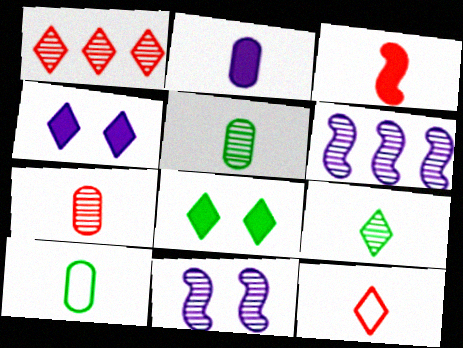[[1, 5, 11], 
[2, 7, 10], 
[3, 7, 12]]